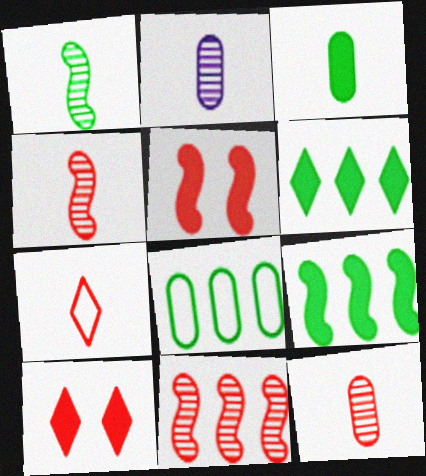[]